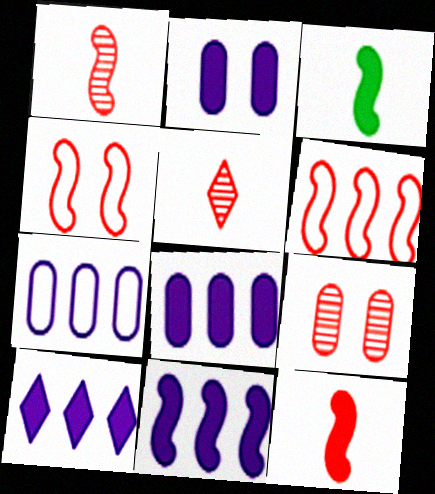[[8, 10, 11]]